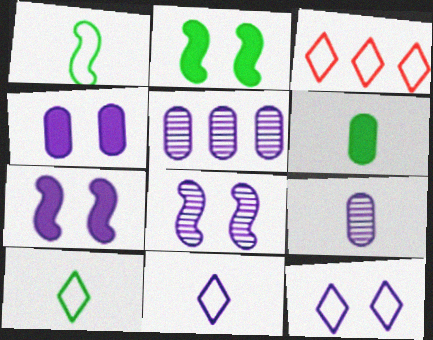[[2, 3, 9], 
[3, 6, 8], 
[3, 10, 12], 
[4, 8, 12], 
[5, 7, 11]]